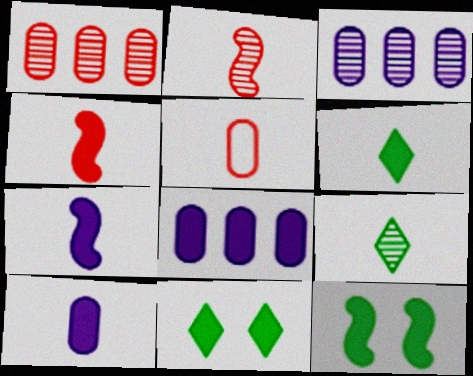[[4, 6, 10], 
[4, 8, 11], 
[5, 7, 9]]